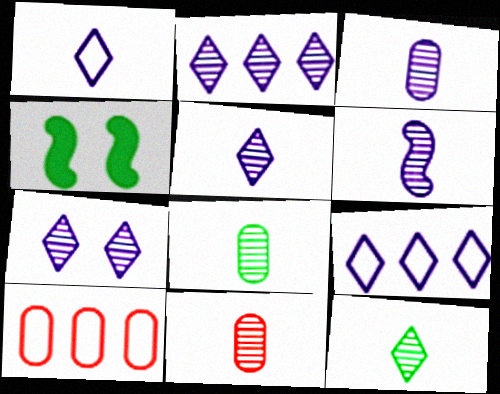[[2, 5, 7], 
[3, 5, 6], 
[3, 8, 11], 
[4, 5, 10], 
[4, 9, 11], 
[6, 11, 12]]